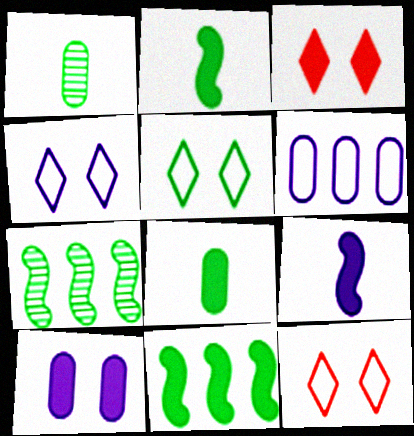[[1, 5, 11], 
[4, 5, 12], 
[5, 7, 8]]